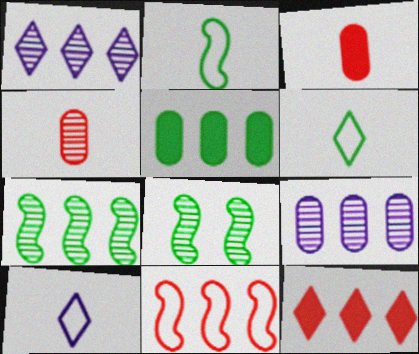[[1, 4, 8], 
[1, 5, 11], 
[5, 6, 8]]